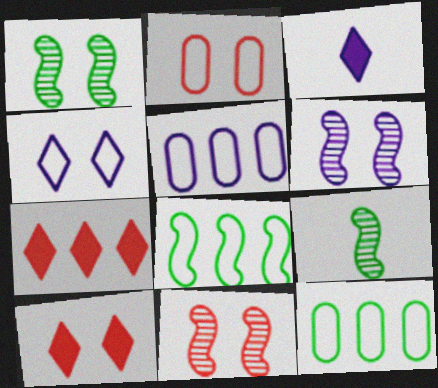[[1, 6, 11], 
[2, 10, 11], 
[3, 5, 6], 
[3, 11, 12], 
[5, 9, 10]]